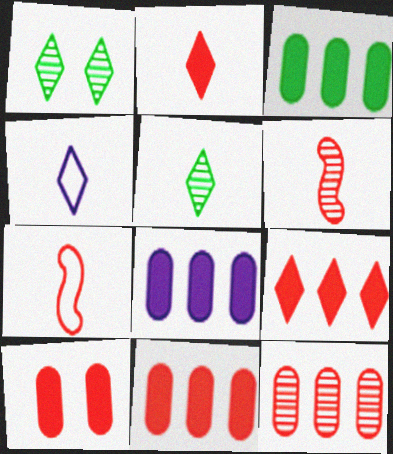[[1, 4, 9], 
[1, 7, 8], 
[2, 4, 5], 
[3, 8, 11]]